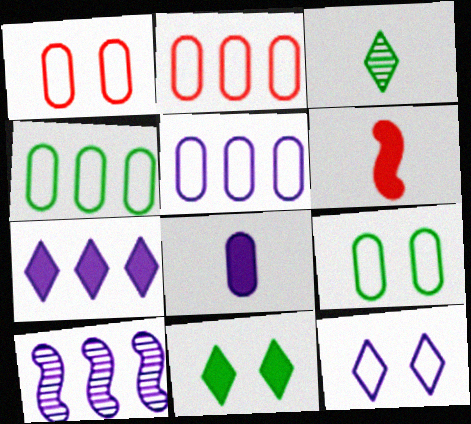[[2, 4, 5], 
[5, 7, 10], 
[8, 10, 12]]